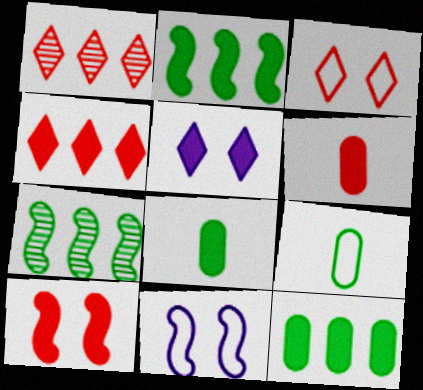[[1, 8, 11], 
[2, 5, 6], 
[4, 6, 10]]